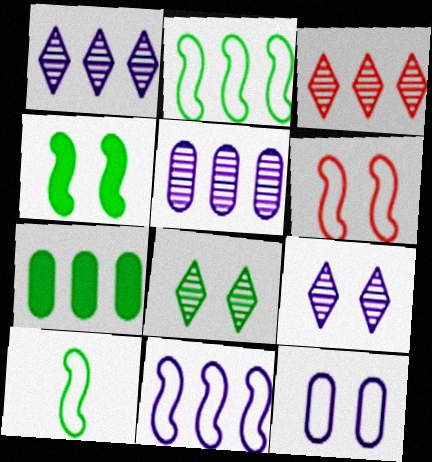[[3, 7, 11], 
[6, 10, 11], 
[7, 8, 10]]